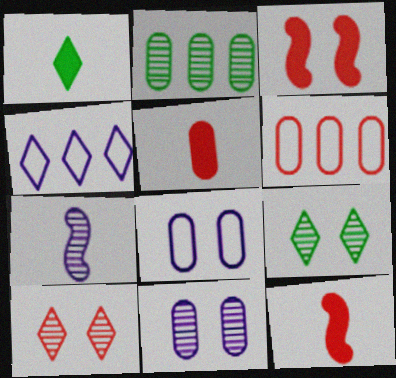[[1, 4, 10], 
[2, 5, 8], 
[2, 7, 10], 
[3, 8, 9], 
[6, 10, 12]]